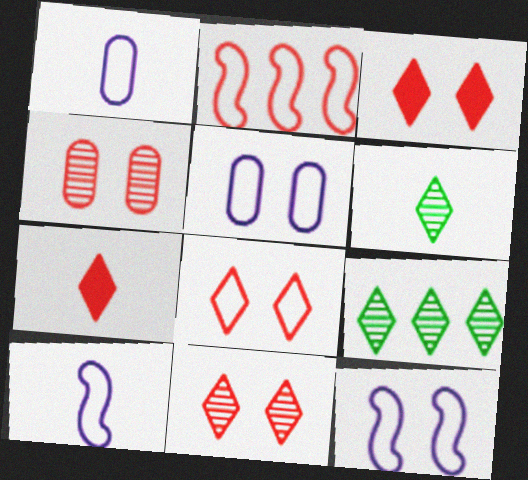[[2, 4, 7], 
[3, 8, 11]]